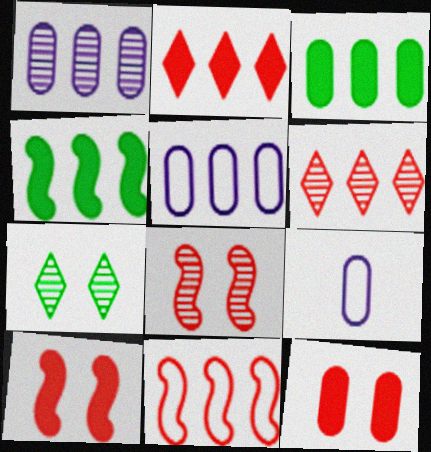[[4, 5, 6]]